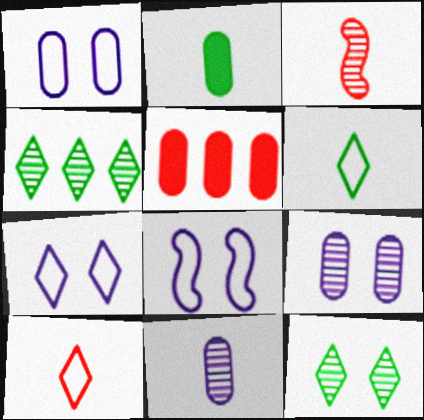[[1, 7, 8], 
[3, 4, 9]]